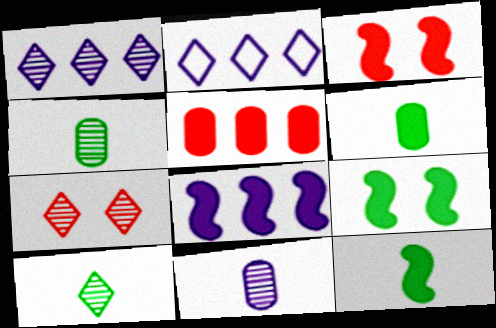[[1, 7, 10], 
[2, 3, 4], 
[3, 8, 12]]